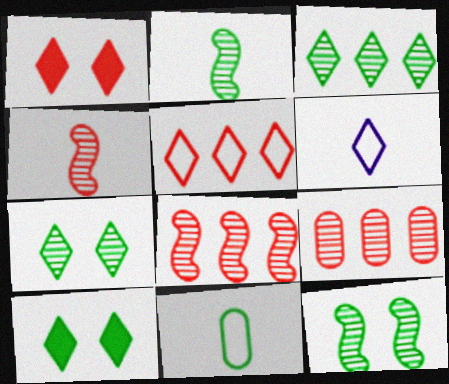[[1, 3, 6]]